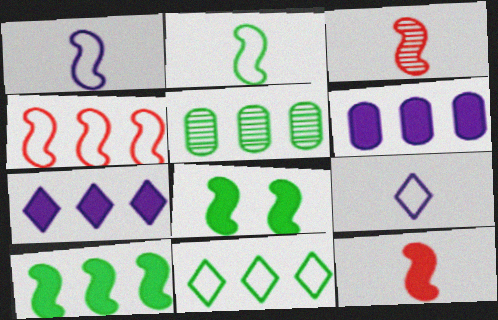[[4, 5, 7], 
[5, 10, 11]]